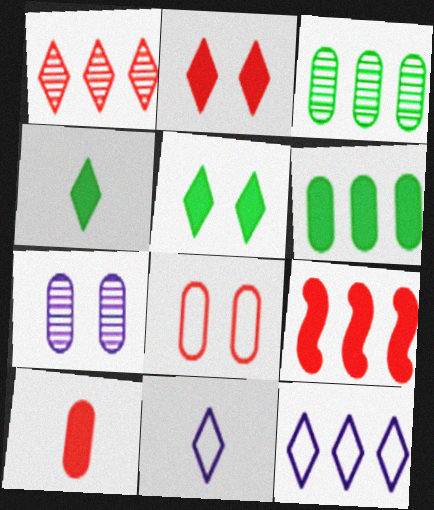[[1, 5, 11], 
[2, 9, 10], 
[3, 9, 12]]